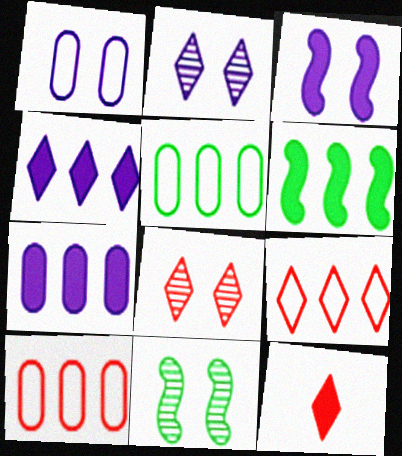[[1, 2, 3], 
[8, 9, 12]]